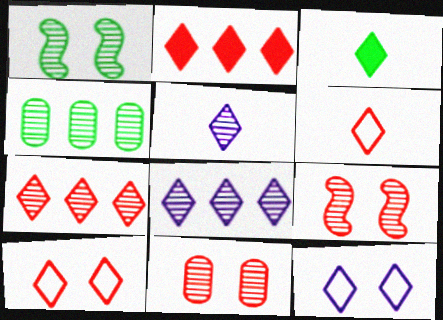[[3, 5, 6], 
[3, 7, 12], 
[3, 8, 10], 
[4, 5, 9]]